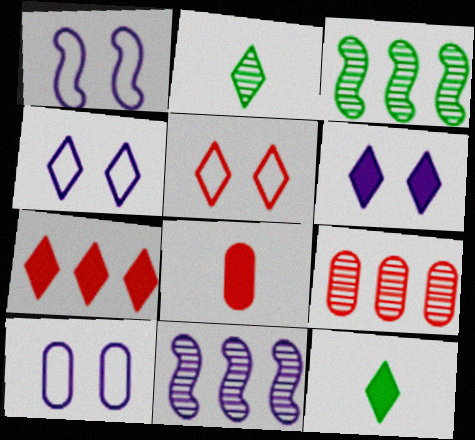[[1, 4, 10], 
[1, 9, 12], 
[2, 4, 7], 
[3, 4, 8], 
[6, 7, 12]]